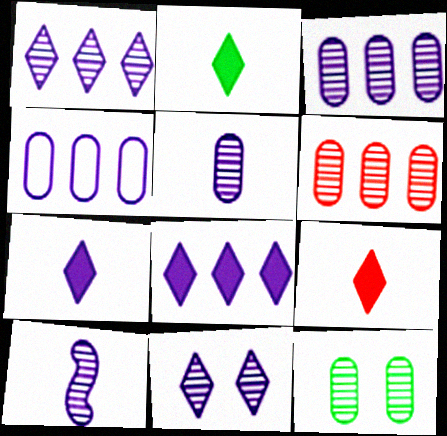[[2, 7, 9], 
[3, 10, 11], 
[5, 6, 12]]